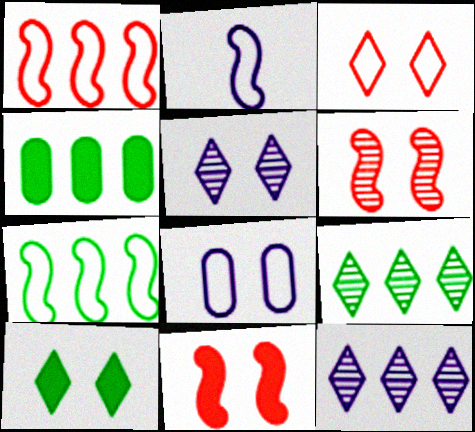[[1, 4, 12], 
[3, 5, 10], 
[4, 7, 9], 
[6, 8, 10]]